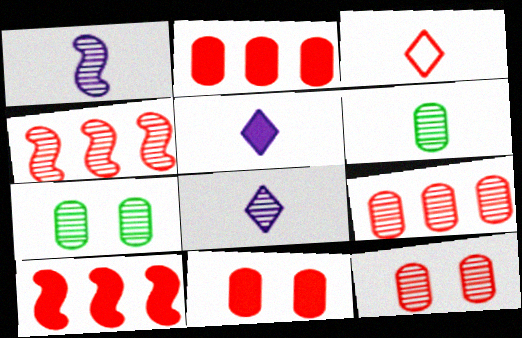[[3, 4, 11], 
[3, 10, 12], 
[4, 7, 8]]